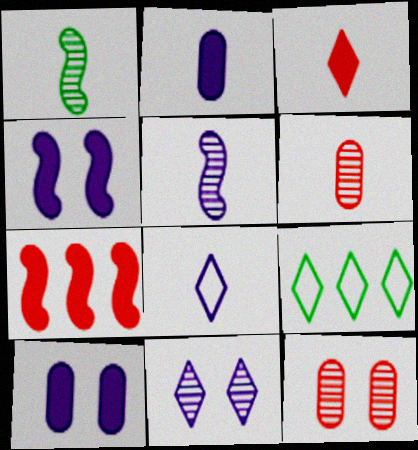[[2, 5, 8], 
[3, 9, 11], 
[4, 6, 9]]